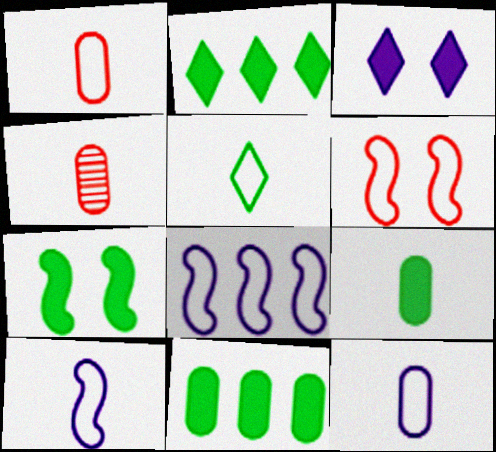[[1, 5, 10], 
[2, 7, 9], 
[4, 9, 12]]